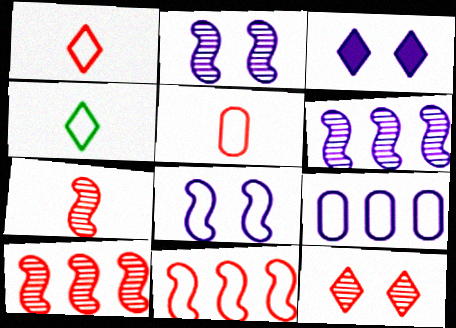[]